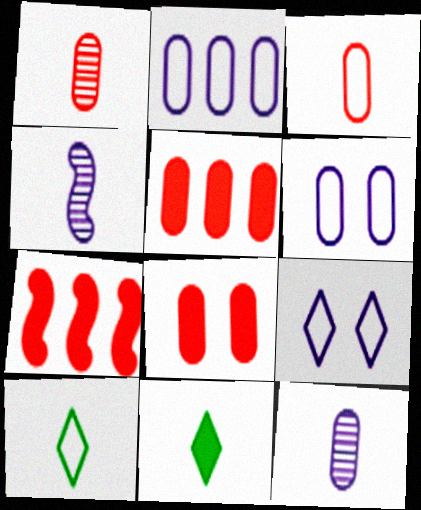[[3, 4, 11]]